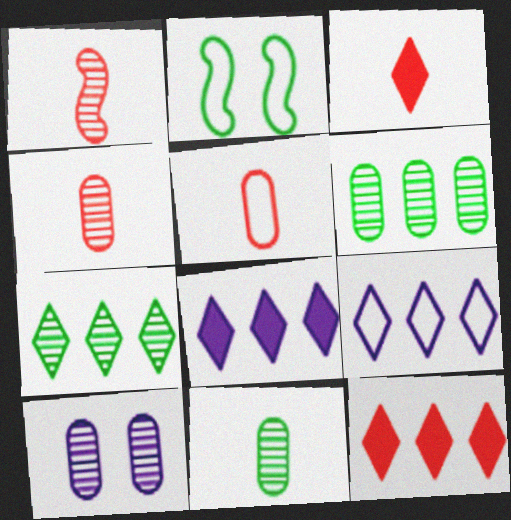[[1, 3, 5], 
[1, 7, 10], 
[2, 4, 8], 
[2, 5, 9], 
[4, 6, 10], 
[7, 9, 12]]